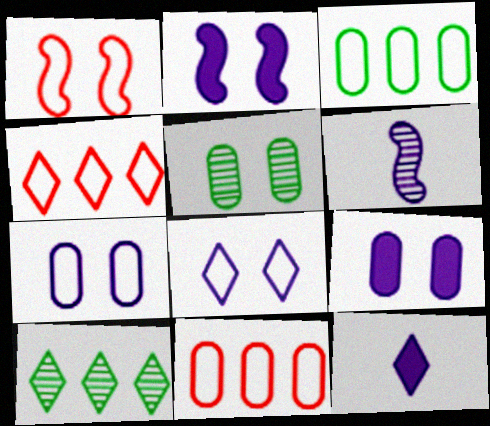[]